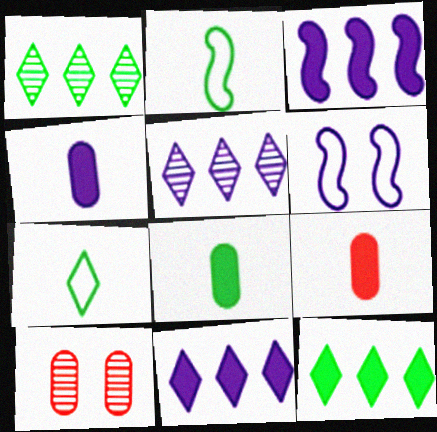[[1, 6, 9], 
[2, 10, 11], 
[3, 7, 10], 
[4, 5, 6], 
[4, 8, 9]]